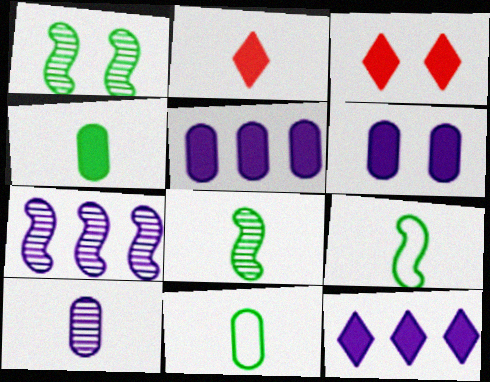[[2, 9, 10], 
[3, 7, 11]]